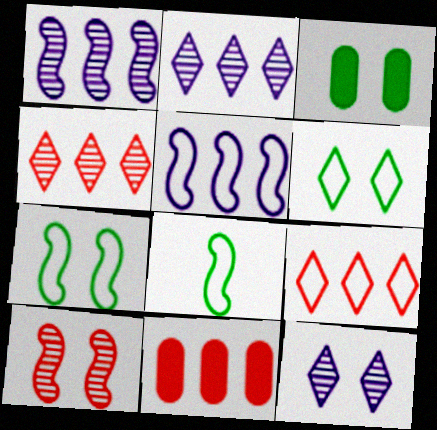[[8, 11, 12]]